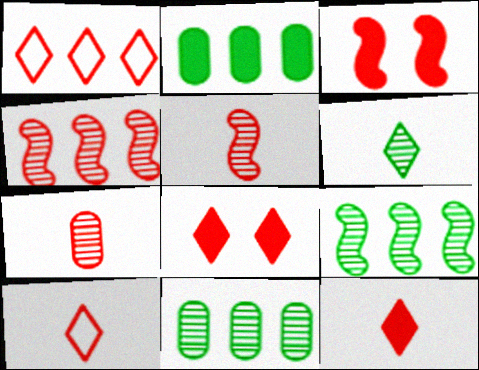[[1, 3, 7]]